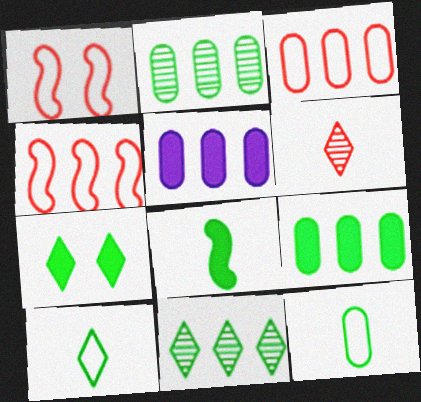[[2, 3, 5], 
[4, 5, 11], 
[7, 8, 9], 
[7, 10, 11]]